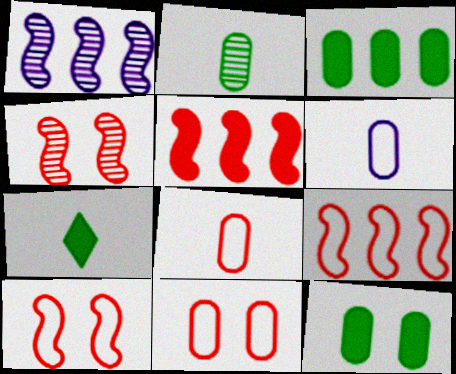[[1, 7, 11]]